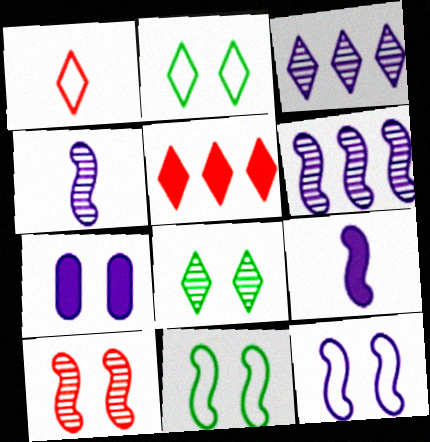[[2, 7, 10], 
[6, 9, 12]]